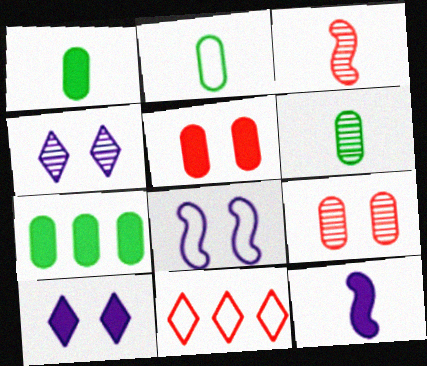[[1, 2, 6], 
[2, 8, 11], 
[3, 5, 11]]